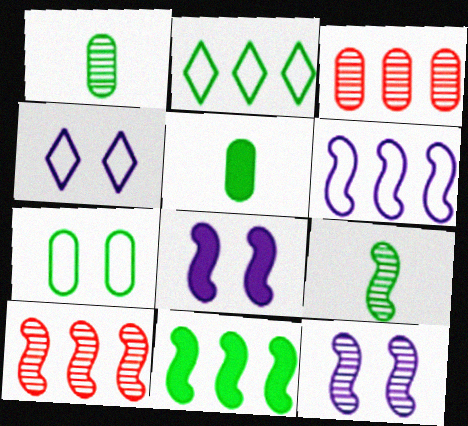[[4, 5, 10], 
[6, 10, 11], 
[9, 10, 12]]